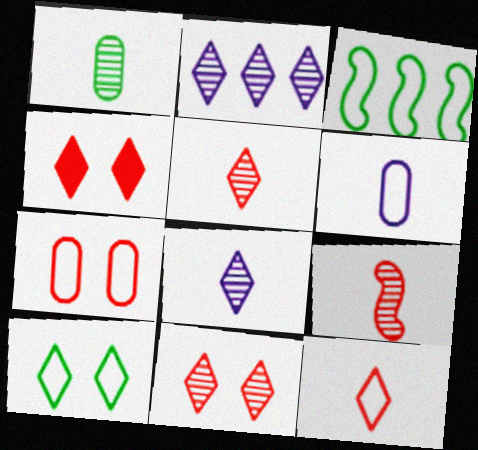[[1, 8, 9]]